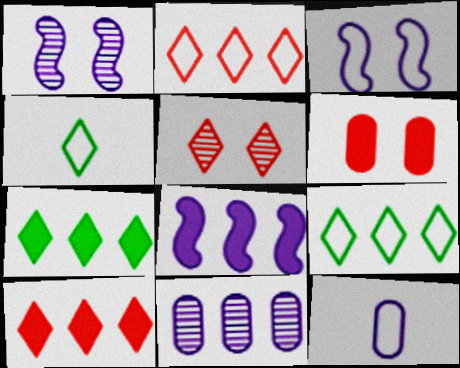[]